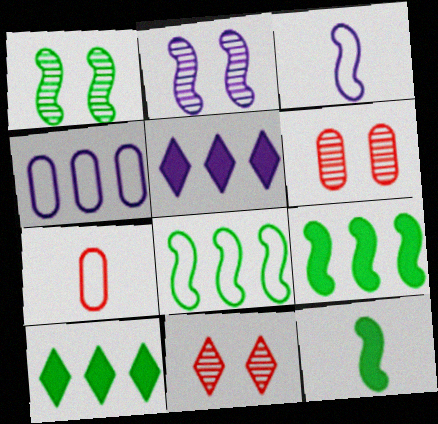[[1, 5, 7], 
[1, 8, 12], 
[2, 7, 10], 
[3, 6, 10], 
[4, 11, 12]]